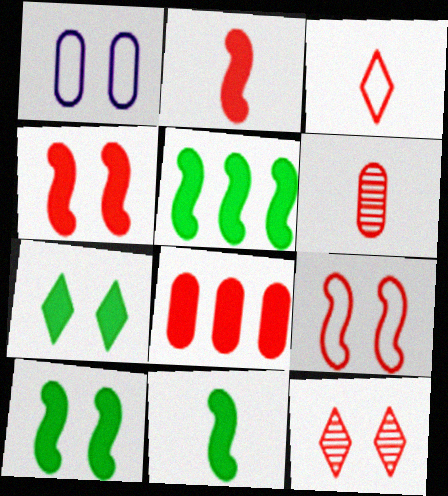[[1, 10, 12], 
[2, 3, 6], 
[5, 10, 11]]